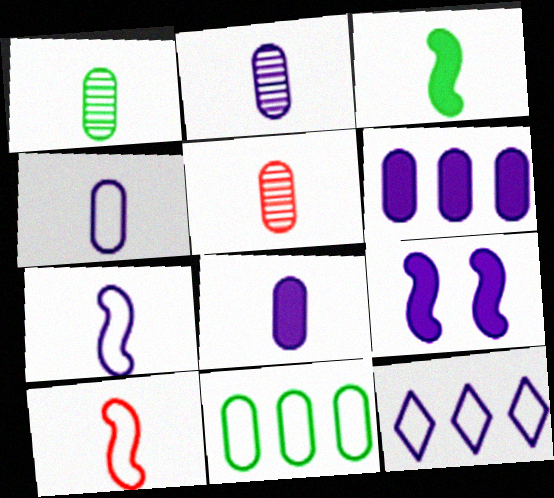[[1, 2, 5], 
[2, 4, 8], 
[2, 9, 12]]